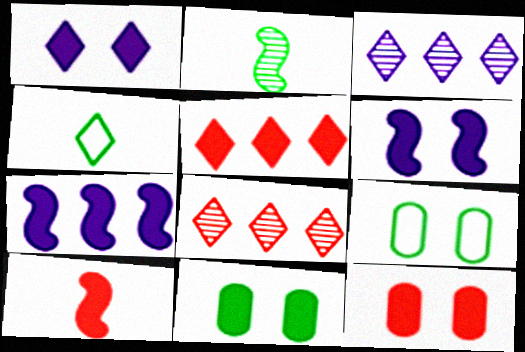[[1, 4, 8], 
[3, 9, 10], 
[5, 10, 12]]